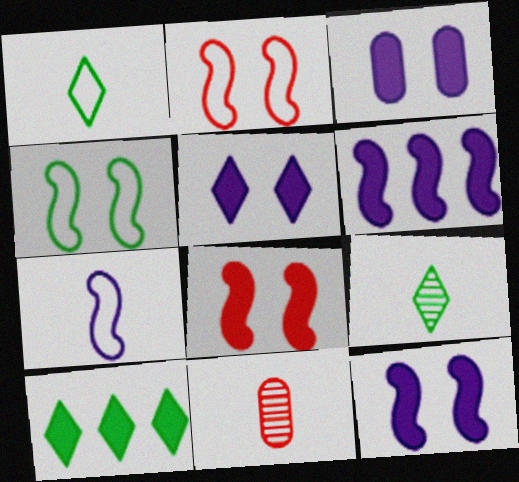[[3, 5, 12]]